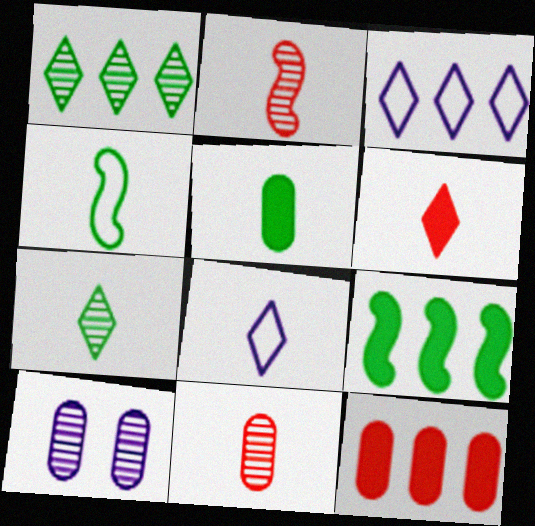[[1, 2, 10], 
[2, 5, 8], 
[4, 5, 7], 
[6, 7, 8]]